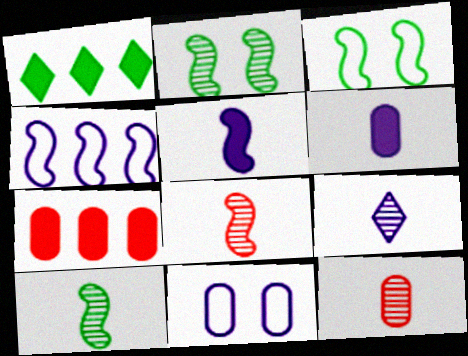[[1, 8, 11], 
[3, 7, 9], 
[9, 10, 12]]